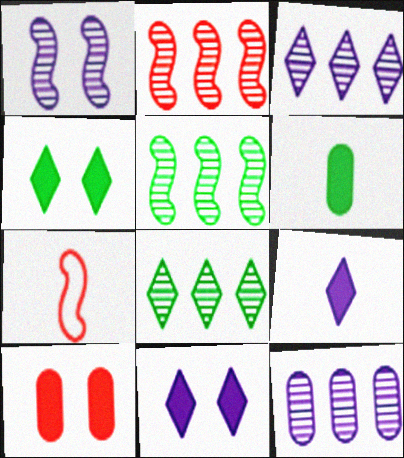[[2, 8, 12], 
[4, 7, 12]]